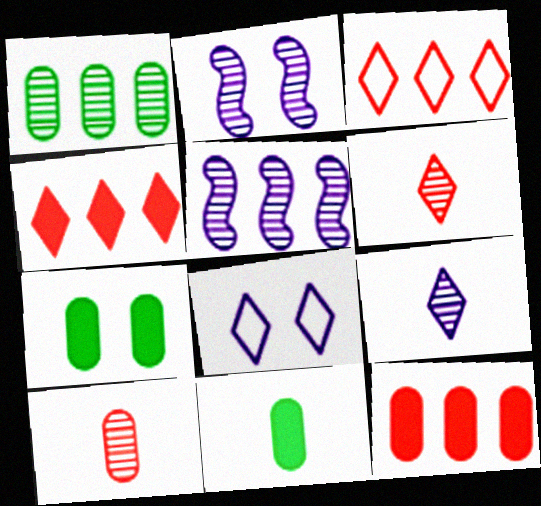[[1, 2, 6], 
[2, 3, 11]]